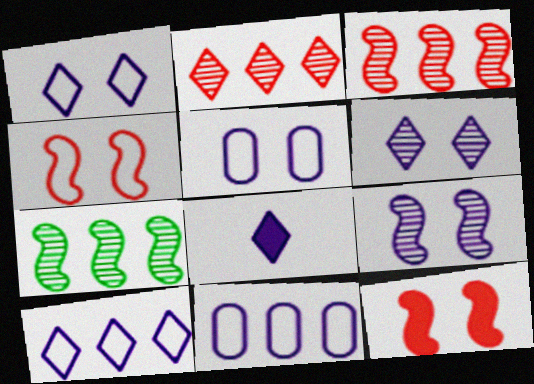[[6, 8, 10], 
[8, 9, 11]]